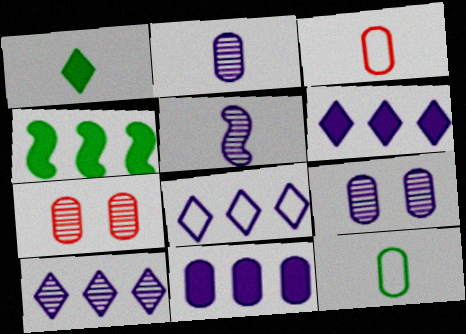[[1, 3, 5], 
[5, 9, 10], 
[6, 8, 10], 
[7, 11, 12]]